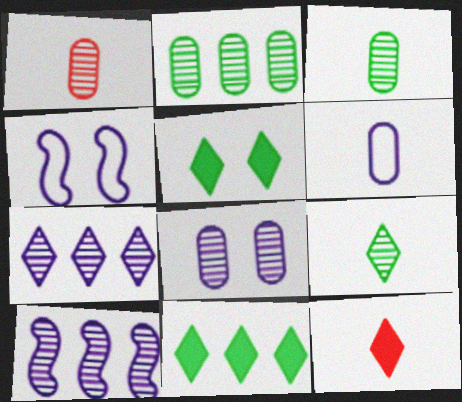[[1, 2, 8], 
[1, 4, 11], 
[2, 4, 12]]